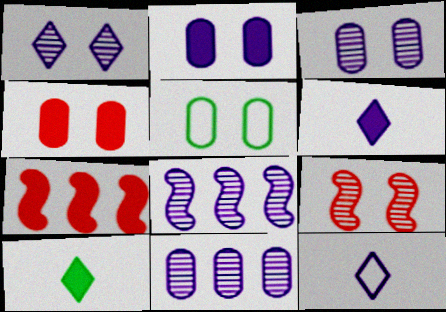[[2, 7, 10], 
[2, 8, 12], 
[3, 4, 5]]